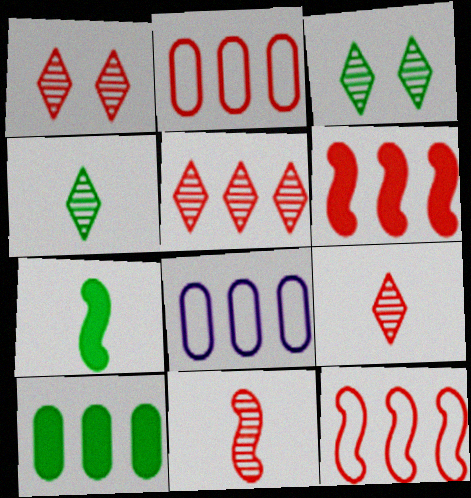[[1, 5, 9], 
[1, 7, 8], 
[2, 5, 6]]